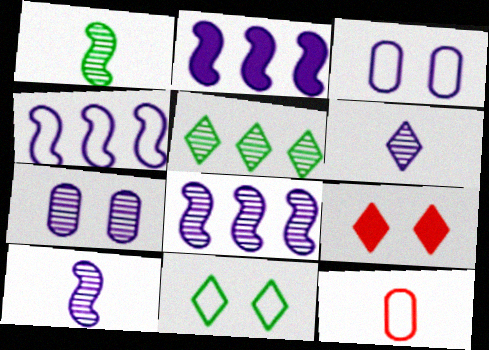[[2, 3, 6], 
[2, 4, 8], 
[4, 11, 12], 
[6, 7, 8]]